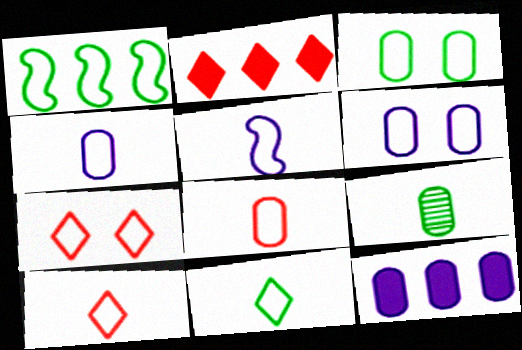[[1, 3, 11], 
[1, 4, 7], 
[1, 6, 10], 
[5, 8, 11]]